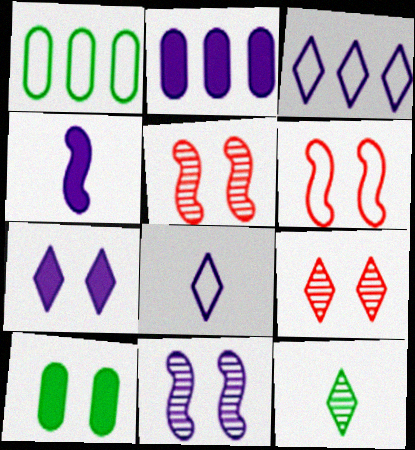[[1, 4, 9], 
[1, 6, 8], 
[2, 4, 7], 
[2, 6, 12], 
[2, 8, 11]]